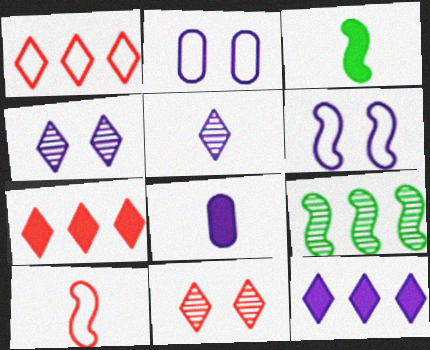[]